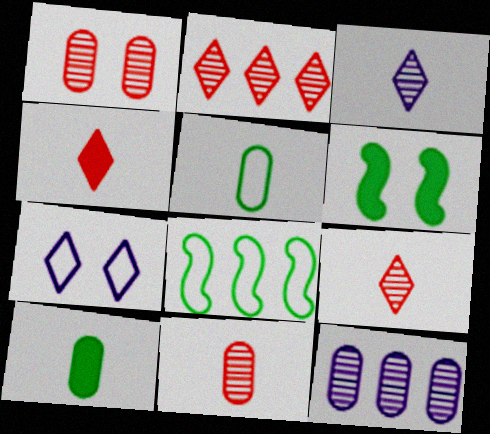[[1, 6, 7]]